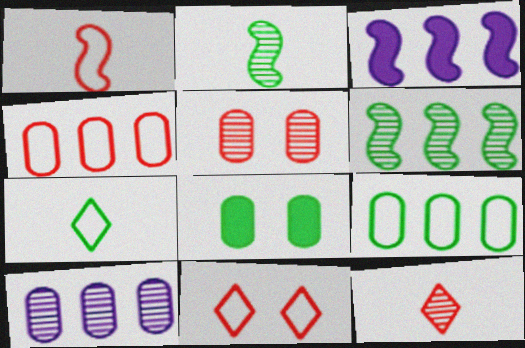[[1, 4, 11], 
[3, 5, 7], 
[6, 7, 8]]